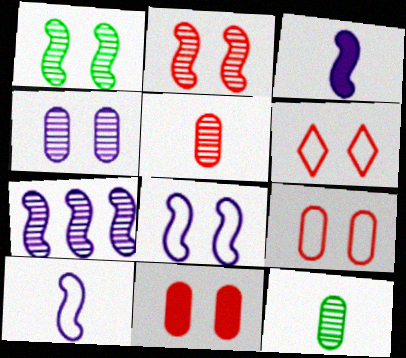[[2, 6, 11], 
[3, 7, 8]]